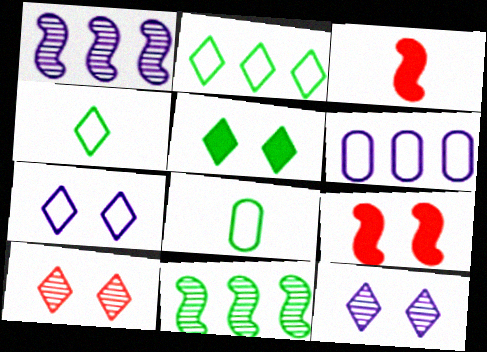[[5, 7, 10], 
[5, 8, 11]]